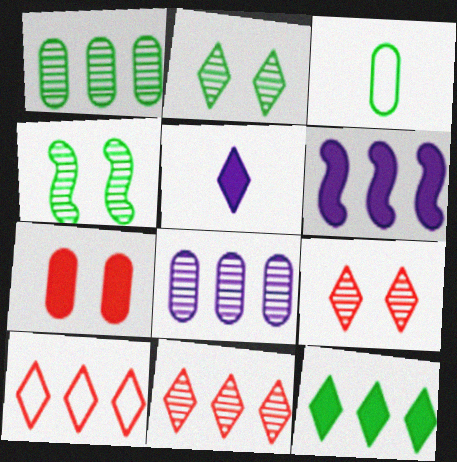[[1, 6, 10], 
[2, 5, 10], 
[3, 4, 12], 
[3, 6, 9], 
[3, 7, 8]]